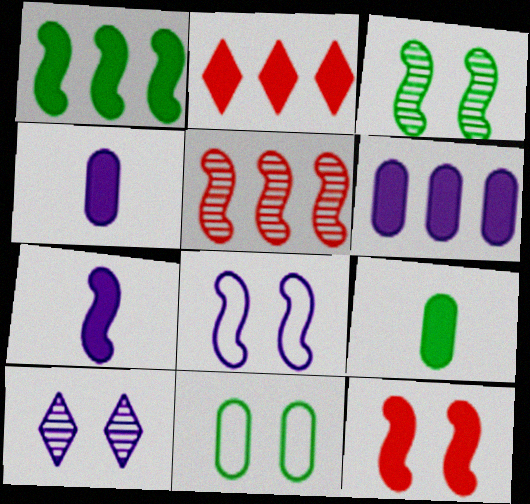[[1, 2, 6], 
[1, 7, 12], 
[3, 8, 12], 
[10, 11, 12]]